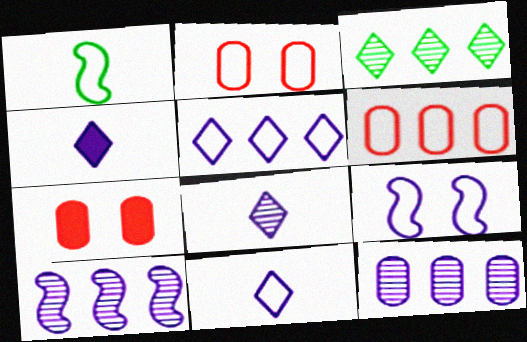[[1, 2, 5], 
[4, 8, 11], 
[4, 9, 12]]